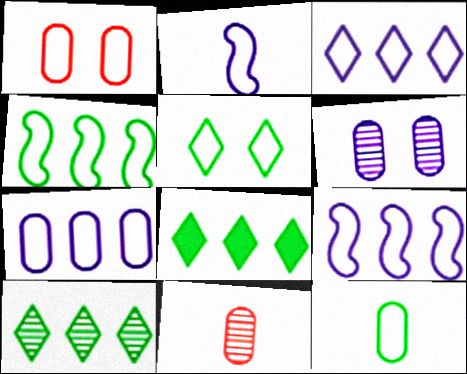[[1, 7, 12], 
[3, 7, 9], 
[4, 5, 12]]